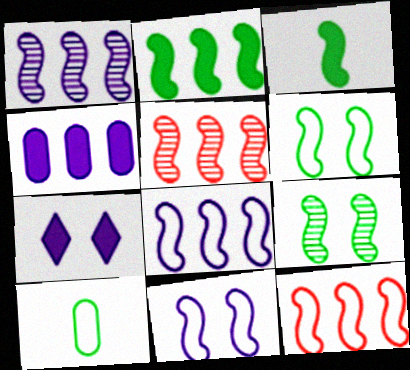[[1, 2, 12], 
[2, 5, 8], 
[3, 5, 11], 
[5, 7, 10]]